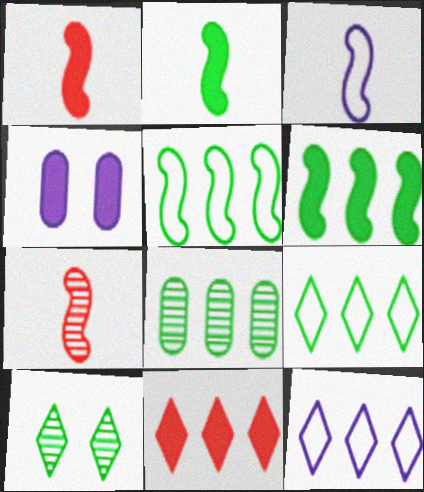[[2, 3, 7], 
[2, 4, 11], 
[4, 7, 9], 
[6, 8, 9]]